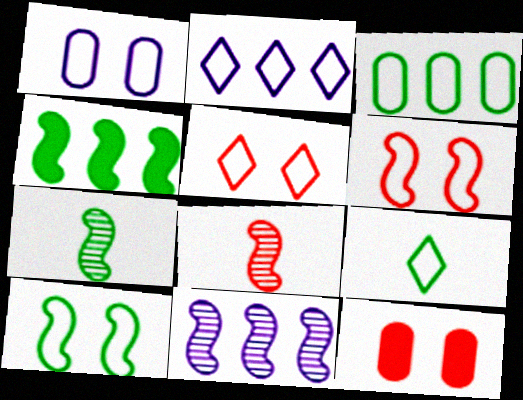[[1, 5, 10], 
[2, 5, 9], 
[2, 7, 12], 
[3, 9, 10], 
[4, 7, 10], 
[9, 11, 12]]